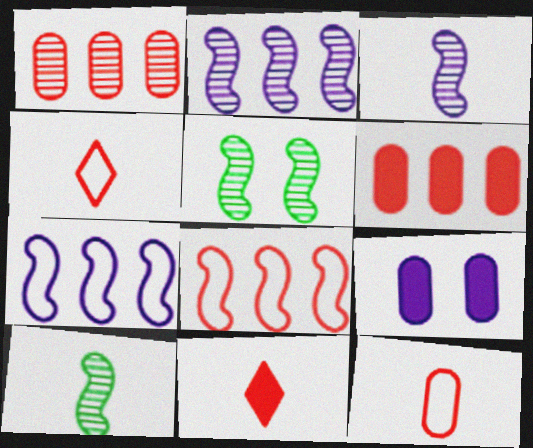[]